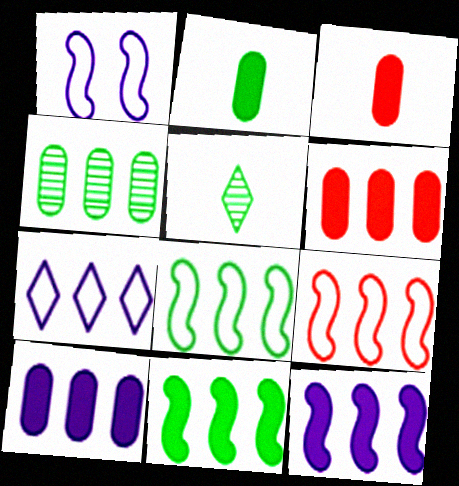[[1, 5, 6]]